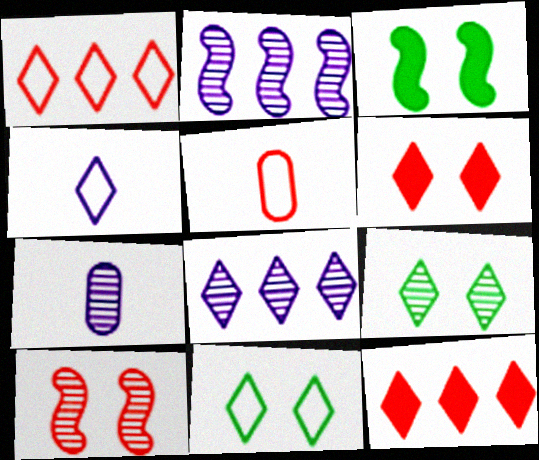[[1, 3, 7], 
[1, 4, 11], 
[3, 5, 8], 
[4, 9, 12], 
[5, 10, 12]]